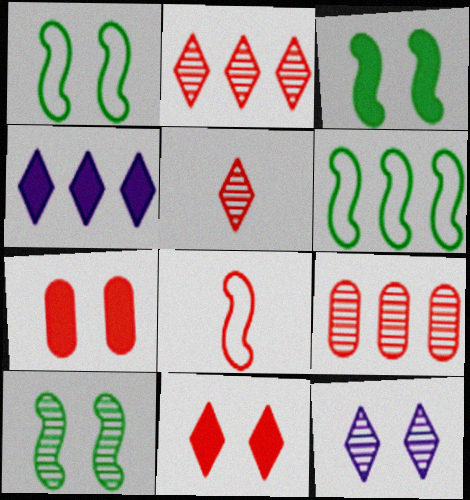[[1, 3, 10], 
[1, 7, 12], 
[2, 7, 8], 
[4, 6, 9], 
[8, 9, 11]]